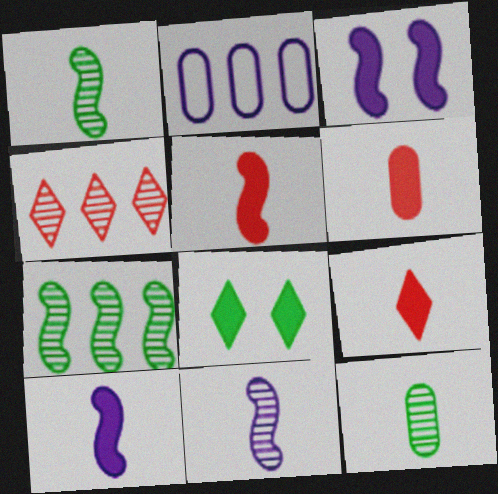[[5, 6, 9]]